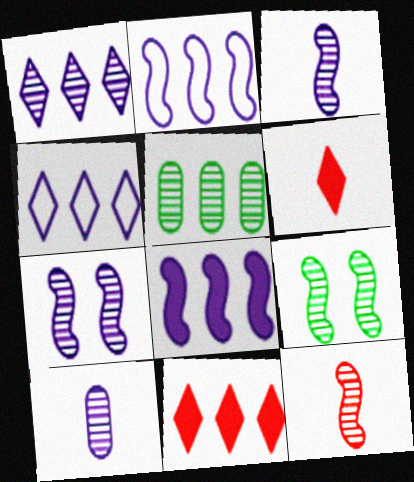[[1, 7, 10], 
[2, 5, 11]]